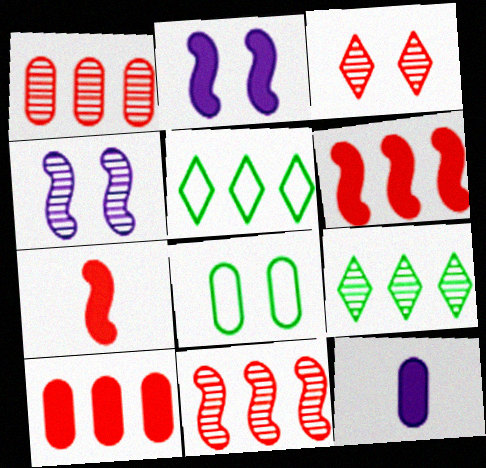[[1, 8, 12], 
[2, 3, 8]]